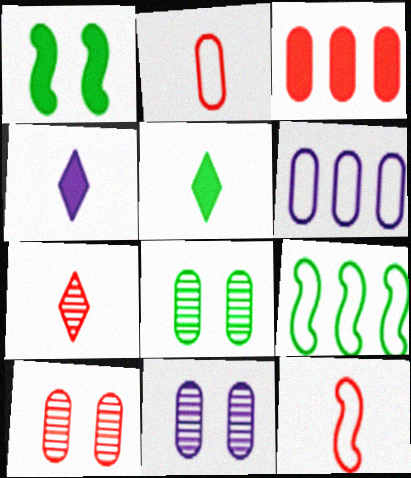[[1, 3, 4], 
[1, 6, 7], 
[2, 3, 10], 
[4, 9, 10], 
[5, 8, 9], 
[8, 10, 11]]